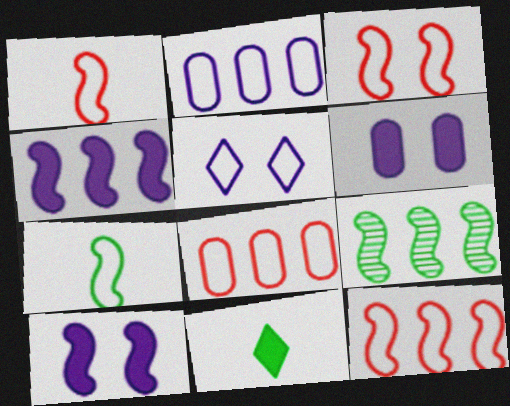[[1, 3, 12], 
[1, 9, 10], 
[4, 9, 12], 
[5, 7, 8]]